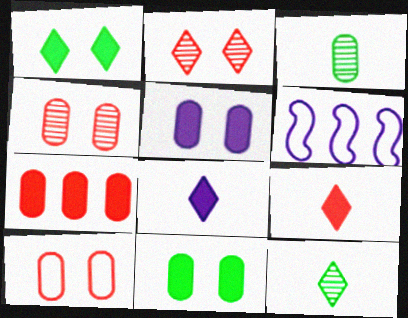[]